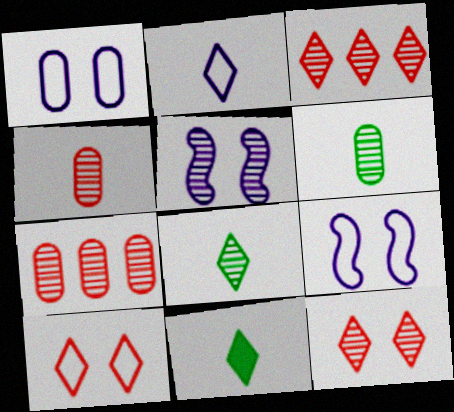[[3, 5, 6], 
[5, 7, 8], 
[7, 9, 11]]